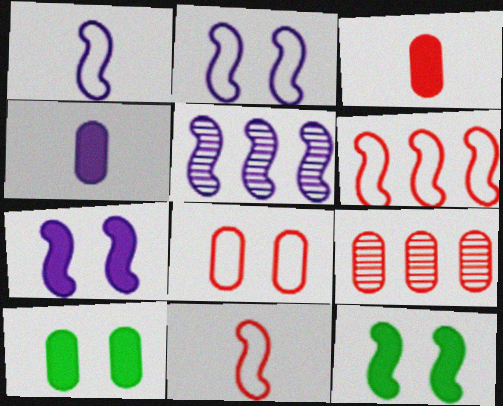[[1, 5, 7], 
[3, 8, 9], 
[5, 11, 12]]